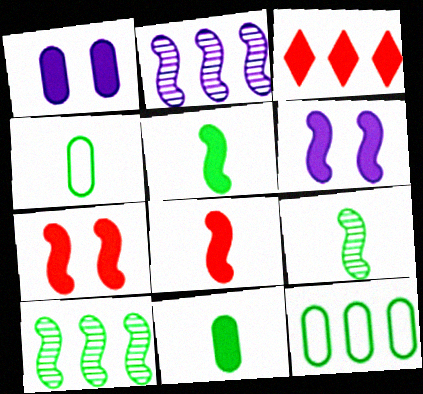[[1, 3, 5], 
[2, 3, 12], 
[3, 6, 11]]